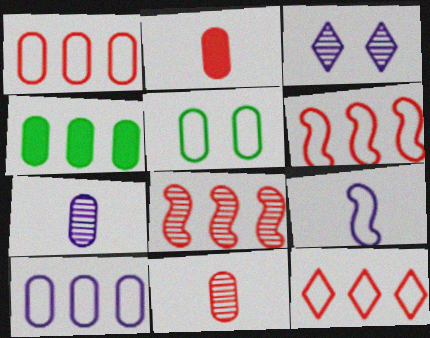[[1, 6, 12], 
[5, 9, 12]]